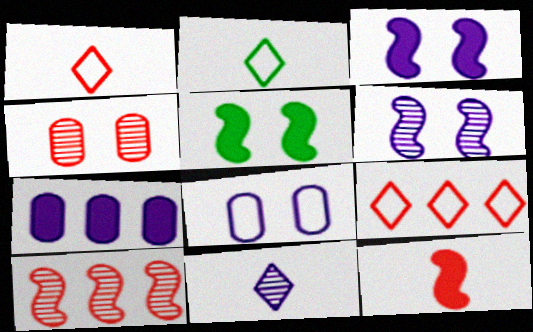[[4, 9, 12]]